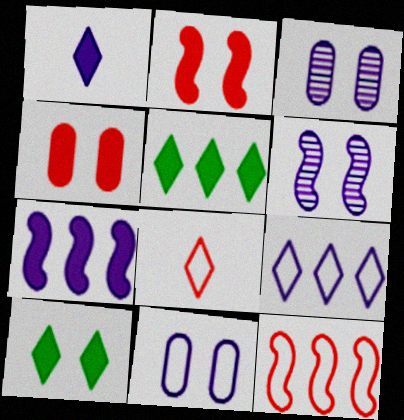[]